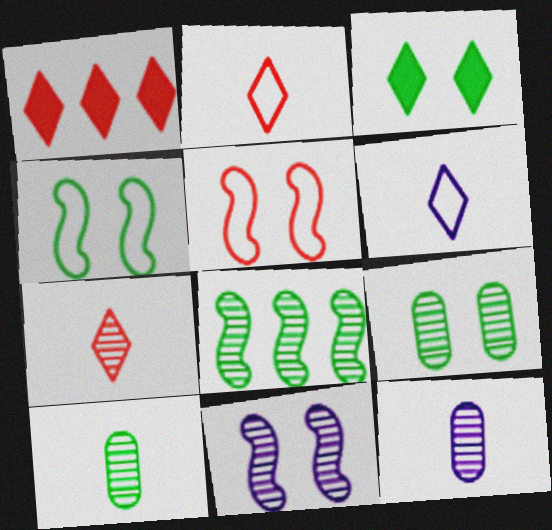[[1, 4, 12], 
[3, 4, 9]]